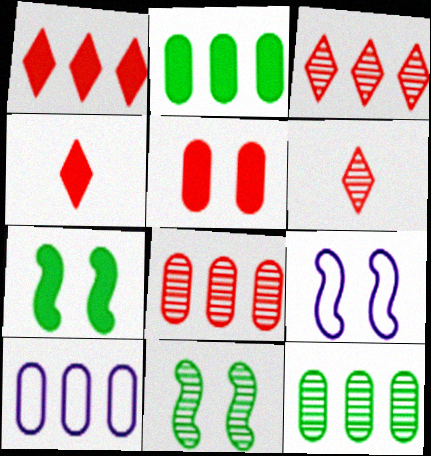[[2, 6, 9], 
[2, 8, 10], 
[4, 9, 12], 
[4, 10, 11], 
[6, 7, 10]]